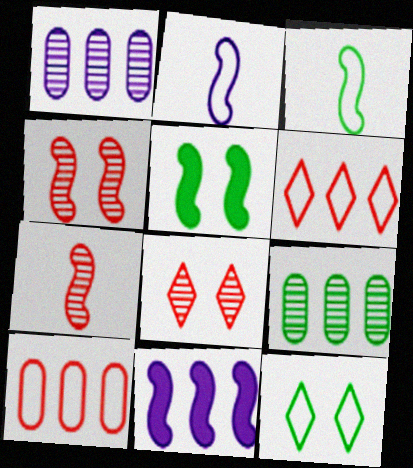[[2, 10, 12], 
[3, 4, 11], 
[6, 9, 11]]